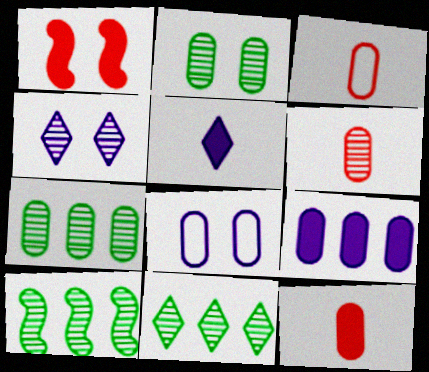[[2, 3, 9], 
[3, 6, 12], 
[4, 6, 10], 
[7, 8, 12], 
[7, 10, 11]]